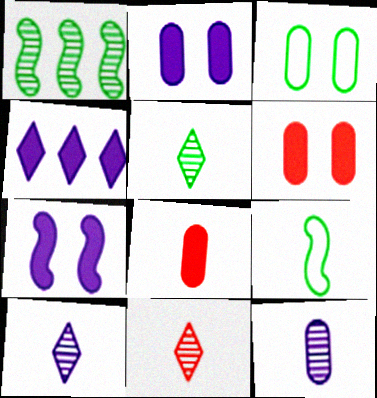[[5, 10, 11], 
[8, 9, 10]]